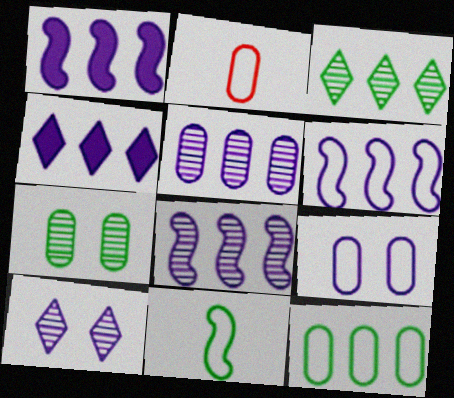[[1, 6, 8], 
[2, 9, 12], 
[4, 5, 6]]